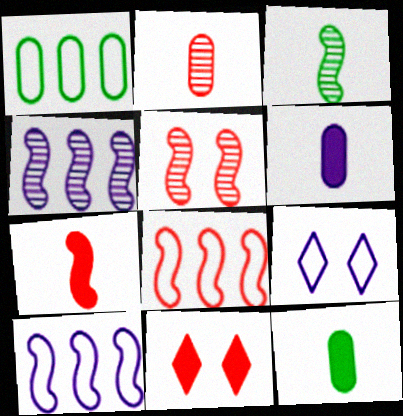[[2, 8, 11], 
[3, 4, 5], 
[4, 6, 9], 
[5, 7, 8]]